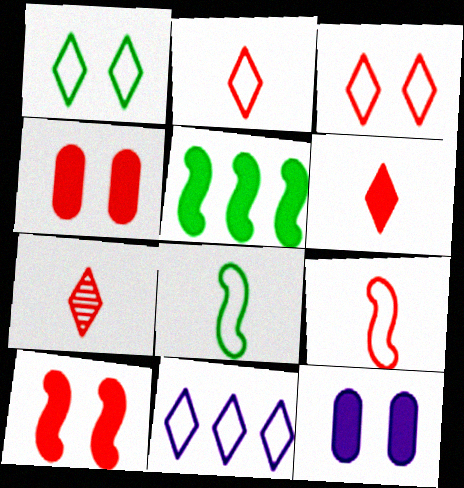[[1, 2, 11], 
[2, 6, 7], 
[5, 6, 12]]